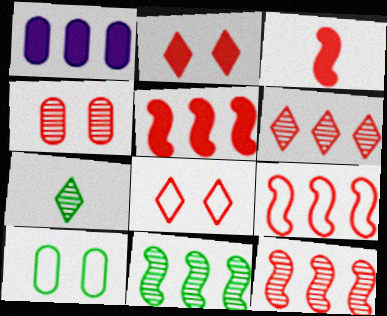[[5, 9, 12]]